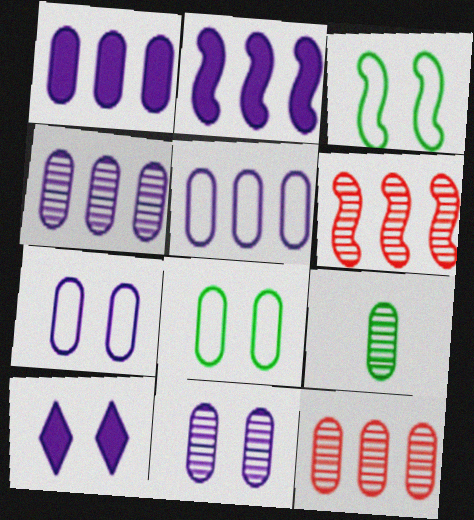[[1, 4, 5], 
[9, 11, 12]]